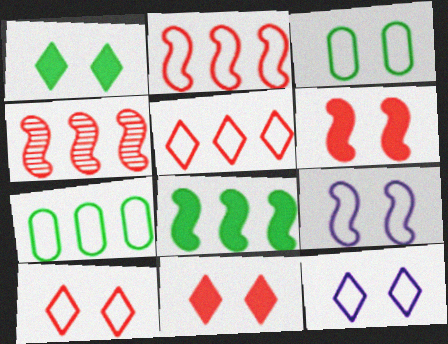[[3, 9, 10]]